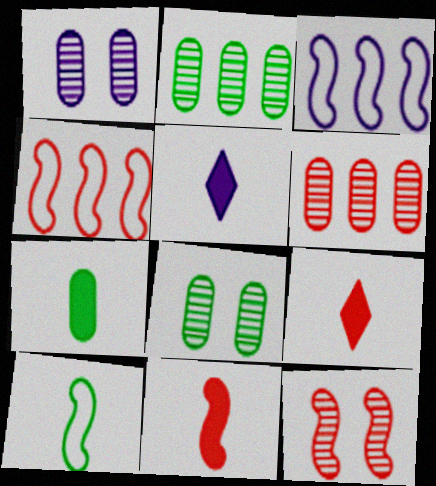[[1, 3, 5], 
[3, 8, 9], 
[4, 5, 8], 
[4, 11, 12], 
[5, 7, 11]]